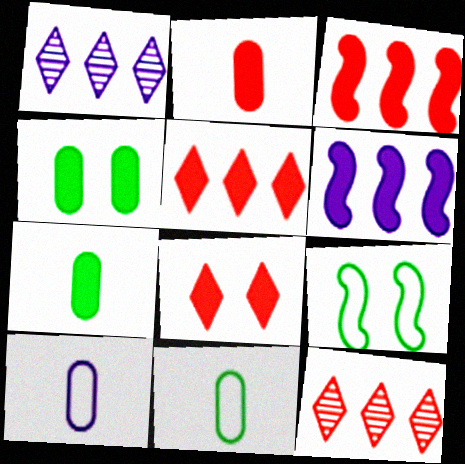[[1, 2, 9], 
[2, 3, 8], 
[6, 7, 8]]